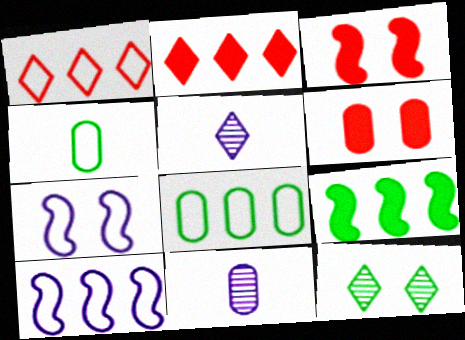[[1, 4, 7], 
[1, 8, 10], 
[3, 5, 8], 
[4, 9, 12], 
[6, 7, 12], 
[6, 8, 11]]